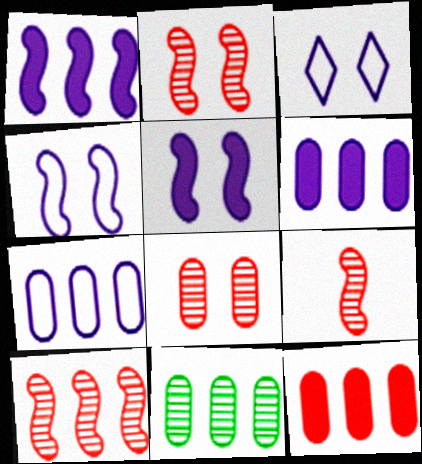[[2, 9, 10], 
[7, 11, 12]]